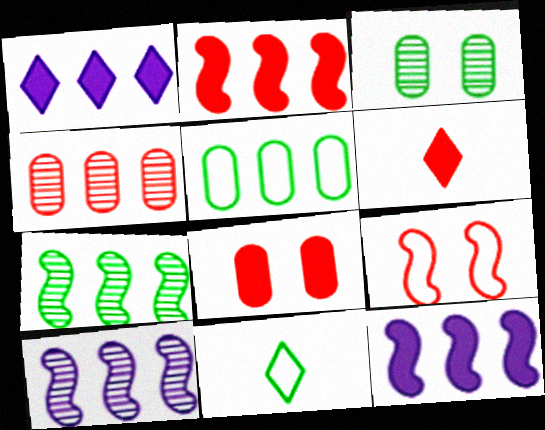[[2, 6, 8], 
[4, 6, 9], 
[8, 10, 11]]